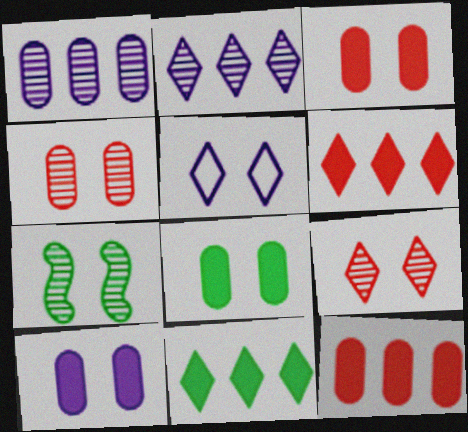[[3, 5, 7], 
[3, 8, 10]]